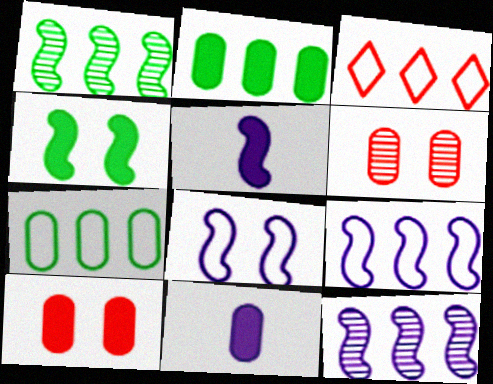[[2, 3, 12], 
[2, 10, 11], 
[3, 7, 9], 
[5, 8, 12], 
[6, 7, 11]]